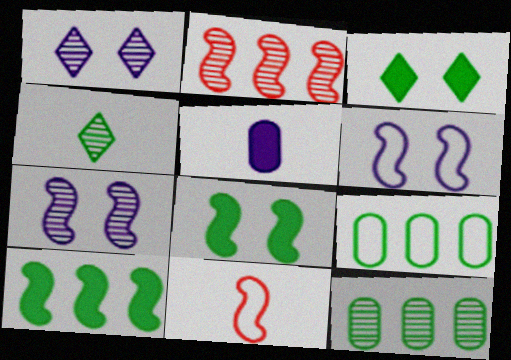[[4, 5, 11], 
[4, 8, 9], 
[7, 10, 11]]